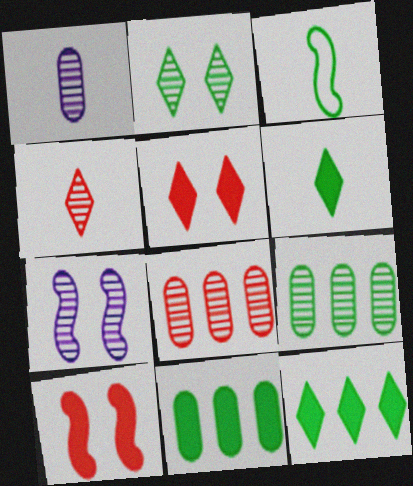[[2, 3, 11], 
[4, 7, 9]]